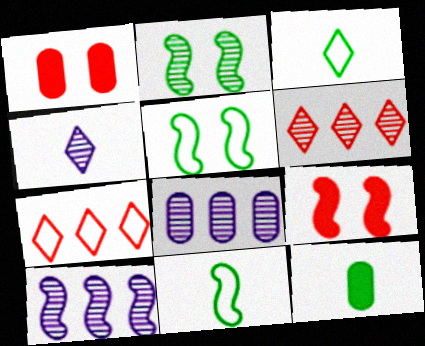[[1, 3, 10], 
[3, 8, 9], 
[9, 10, 11]]